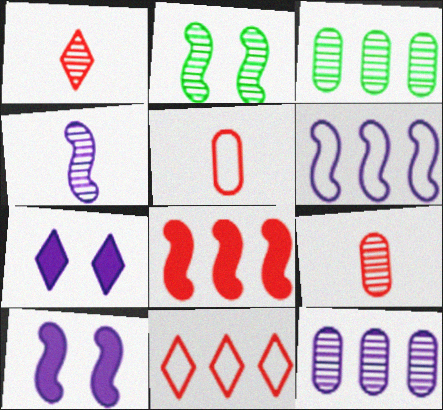[[1, 2, 12], 
[4, 6, 10]]